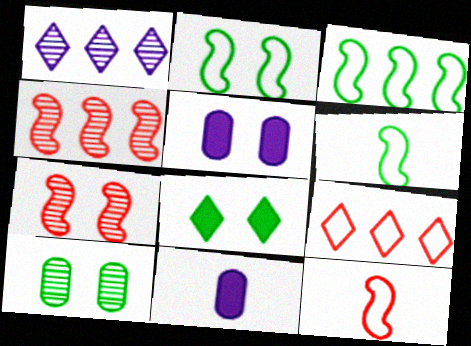[[2, 3, 6], 
[2, 8, 10]]